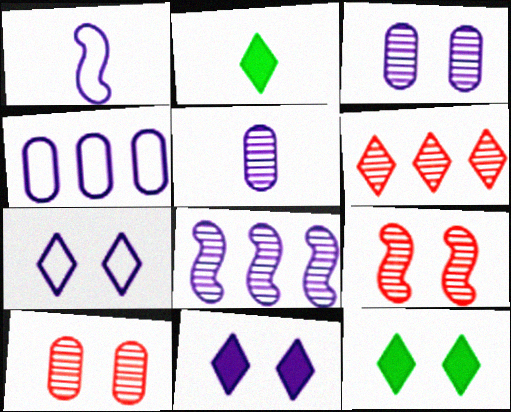[[1, 4, 7], 
[2, 4, 9], 
[2, 6, 7]]